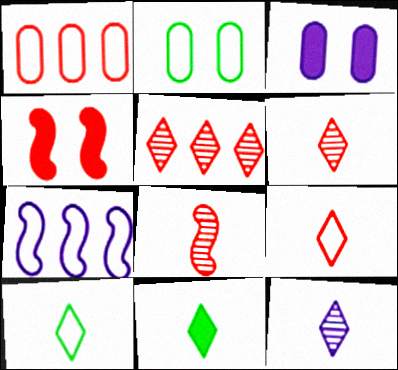[[1, 4, 6], 
[2, 7, 9], 
[3, 7, 12], 
[9, 11, 12]]